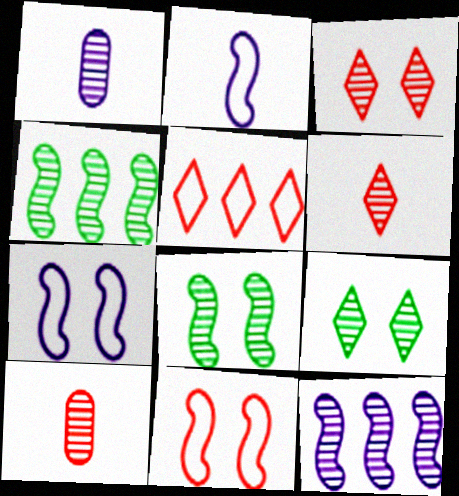[[1, 3, 4], 
[9, 10, 12]]